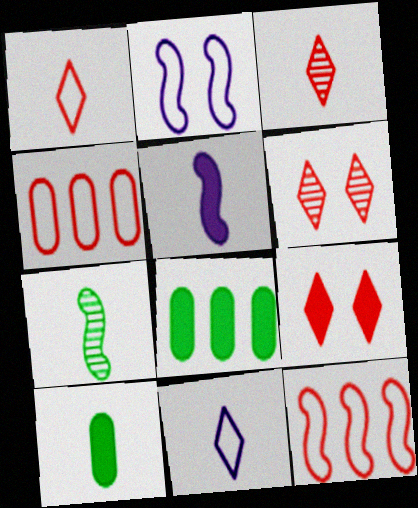[[2, 3, 8], 
[5, 8, 9]]